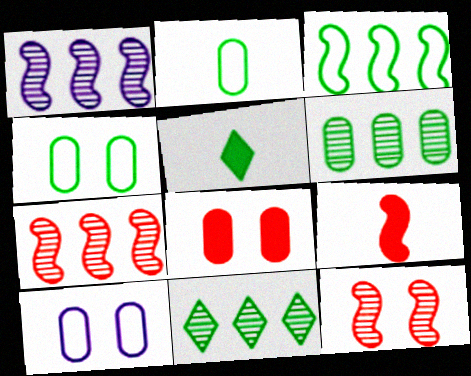[[5, 7, 10], 
[9, 10, 11]]